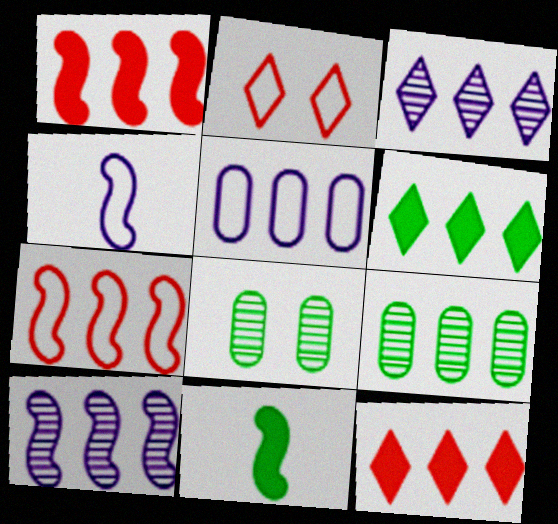[[4, 8, 12]]